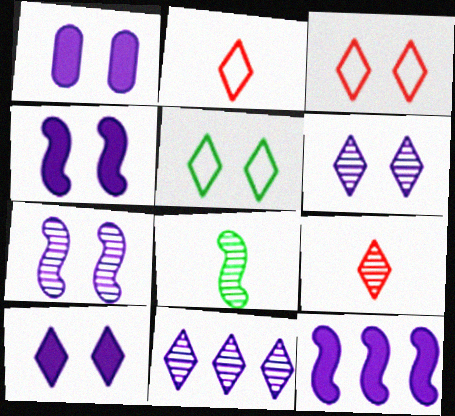[[1, 4, 10]]